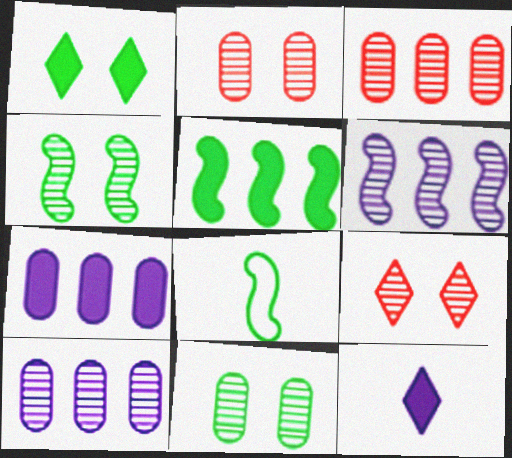[[4, 5, 8], 
[7, 8, 9]]